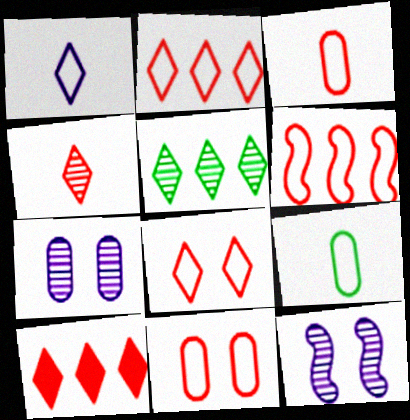[[3, 6, 8], 
[4, 8, 10], 
[9, 10, 12]]